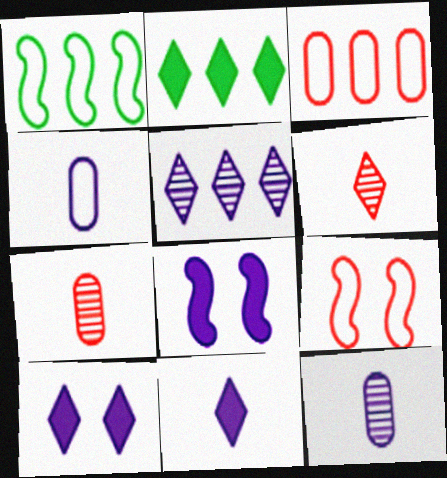[[1, 7, 10], 
[2, 9, 12], 
[4, 5, 8]]